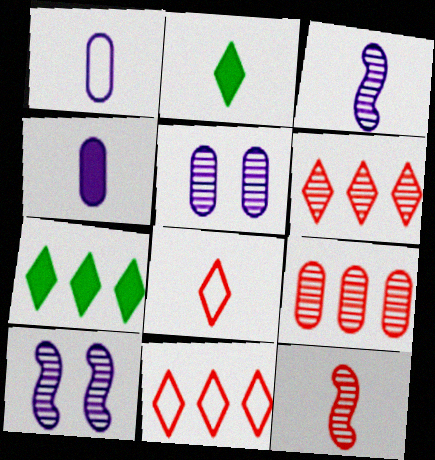[[1, 2, 12]]